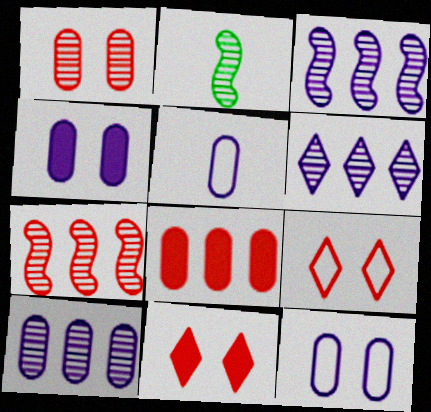[[1, 2, 6], 
[3, 6, 10], 
[4, 5, 10]]